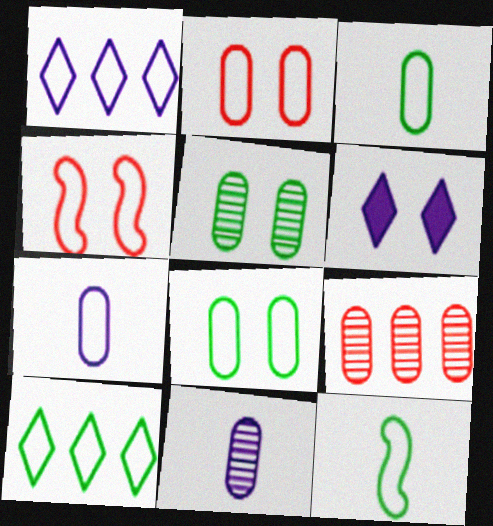[[1, 2, 12], 
[1, 3, 4], 
[4, 5, 6], 
[4, 7, 10], 
[5, 9, 11], 
[6, 9, 12], 
[8, 10, 12]]